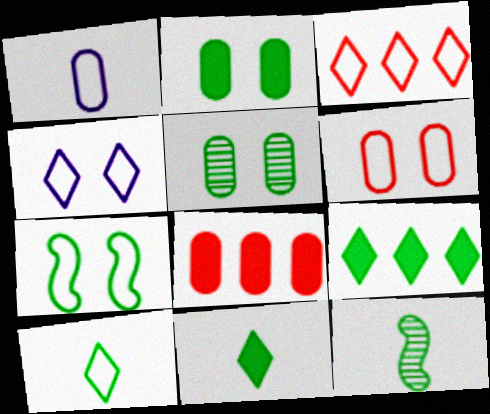[[1, 3, 7], 
[1, 5, 8], 
[3, 4, 10], 
[4, 6, 7], 
[4, 8, 12]]